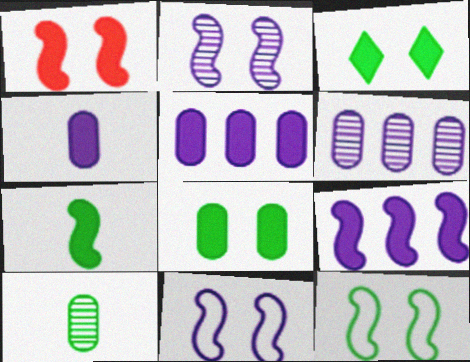[[1, 2, 12], 
[1, 7, 9]]